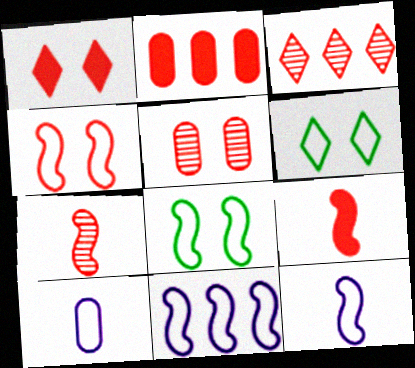[[1, 2, 9], 
[1, 4, 5], 
[3, 5, 7]]